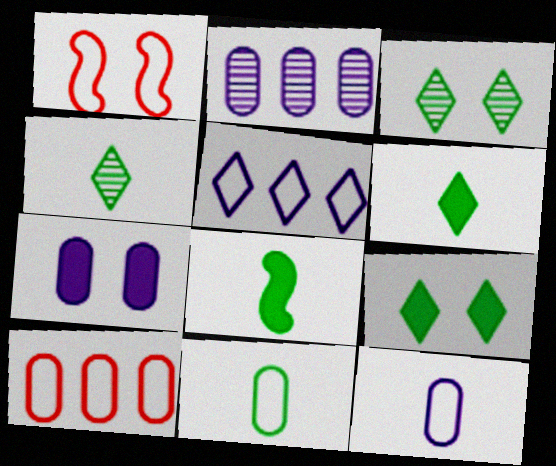[[1, 2, 6], 
[1, 3, 7], 
[1, 5, 11], 
[2, 7, 12], 
[4, 8, 11]]